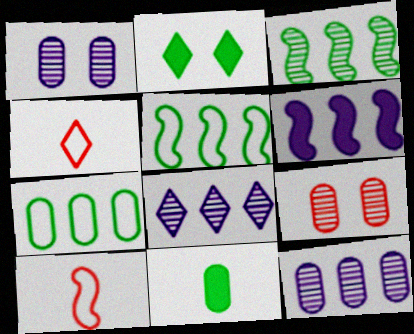[[2, 4, 8], 
[2, 10, 12]]